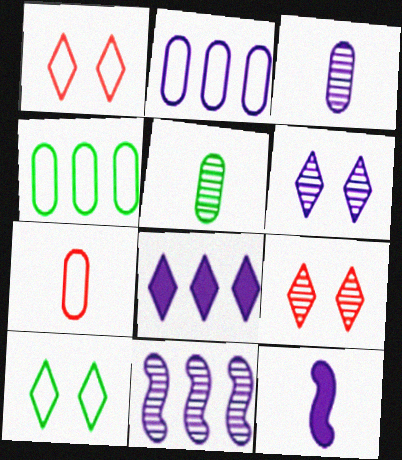[[2, 6, 12], 
[2, 8, 11], 
[3, 6, 11], 
[4, 9, 12], 
[5, 9, 11]]